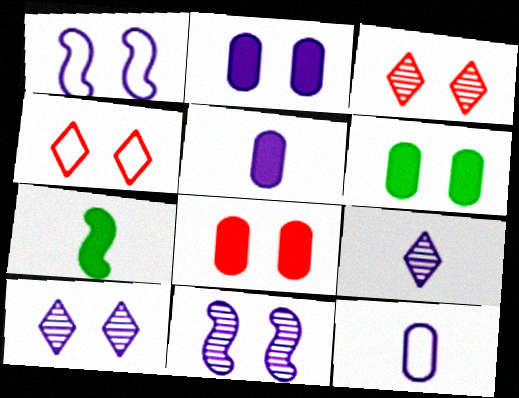[[1, 2, 10], 
[1, 3, 6], 
[2, 6, 8], 
[4, 6, 11]]